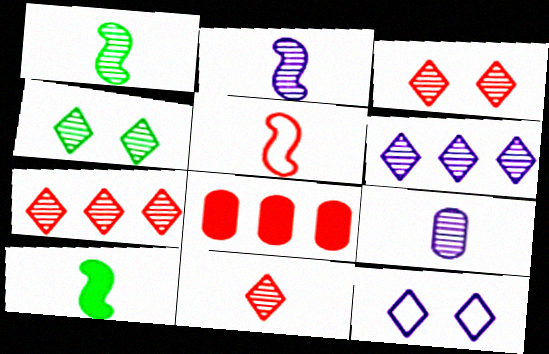[[1, 8, 12], 
[1, 9, 11], 
[2, 5, 10], 
[3, 5, 8], 
[3, 7, 11], 
[4, 6, 11]]